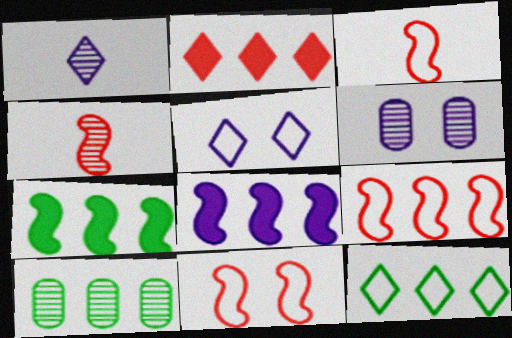[[3, 9, 11], 
[7, 10, 12]]